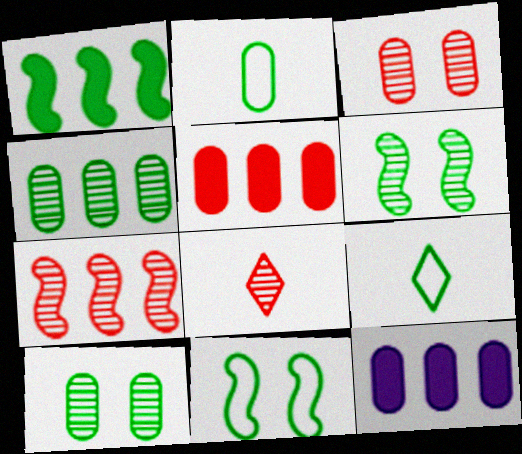[[1, 9, 10], 
[2, 3, 12], 
[3, 7, 8], 
[8, 11, 12]]